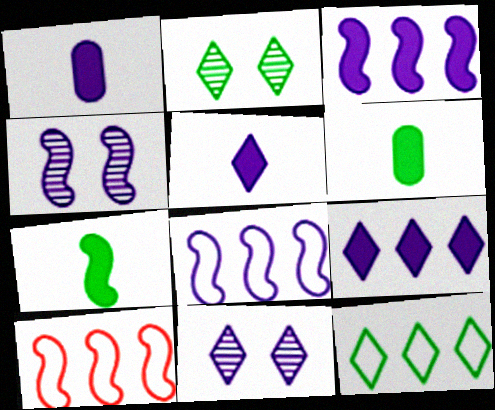[[1, 2, 10], 
[1, 8, 11], 
[4, 7, 10], 
[6, 10, 11]]